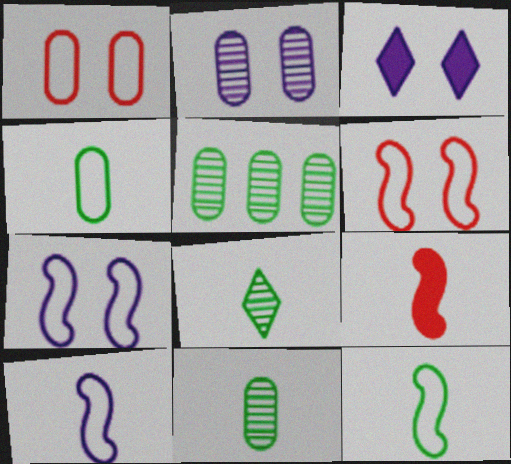[[2, 3, 7]]